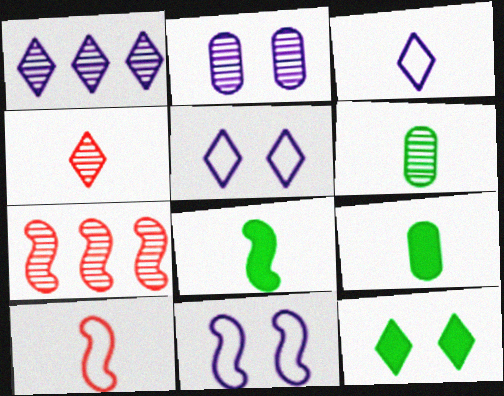[[5, 7, 9], 
[7, 8, 11]]